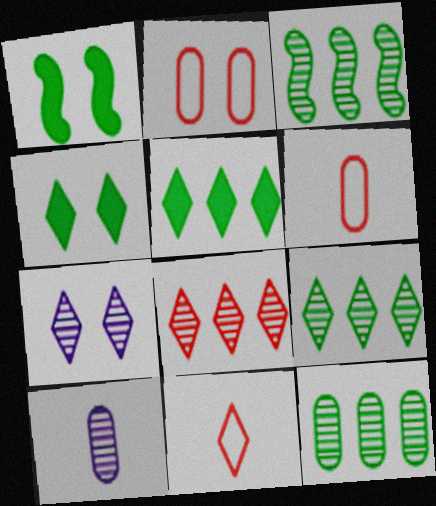[[1, 2, 7], 
[3, 9, 12], 
[5, 7, 11]]